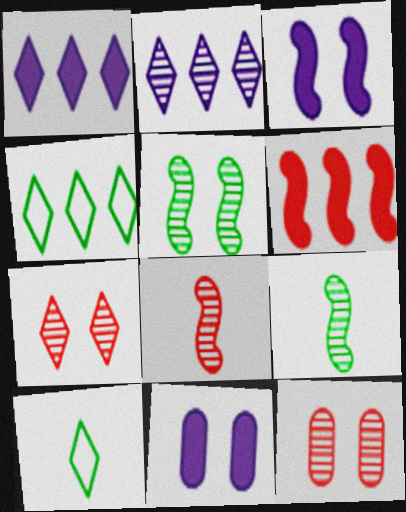[[1, 7, 10], 
[2, 9, 12], 
[4, 8, 11]]